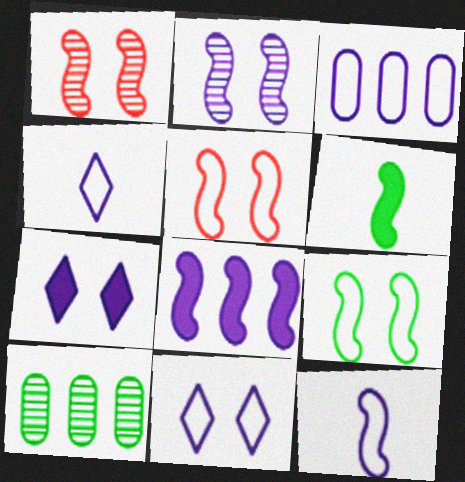[[2, 8, 12], 
[3, 11, 12]]